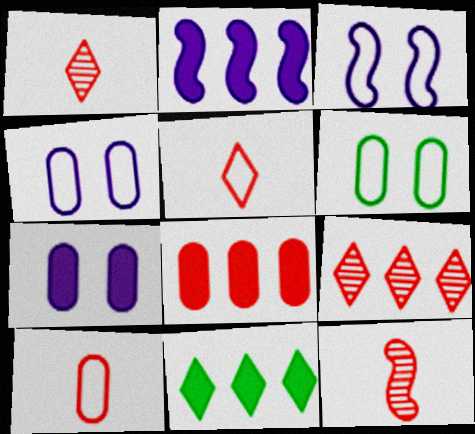[[1, 2, 6], 
[2, 8, 11], 
[4, 11, 12]]